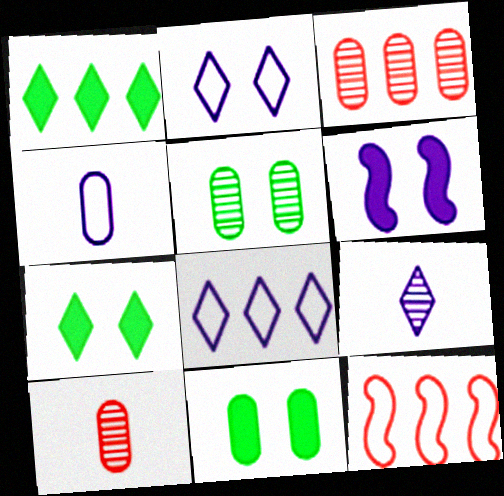[[3, 4, 11], 
[9, 11, 12]]